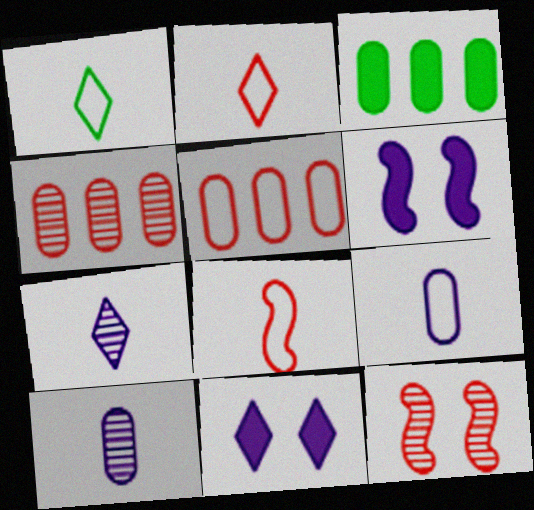[[1, 4, 6], 
[1, 8, 9]]